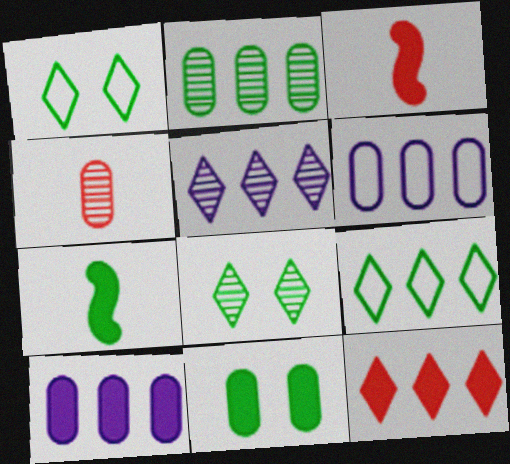[[1, 2, 7], 
[3, 6, 8], 
[4, 6, 11], 
[5, 9, 12]]